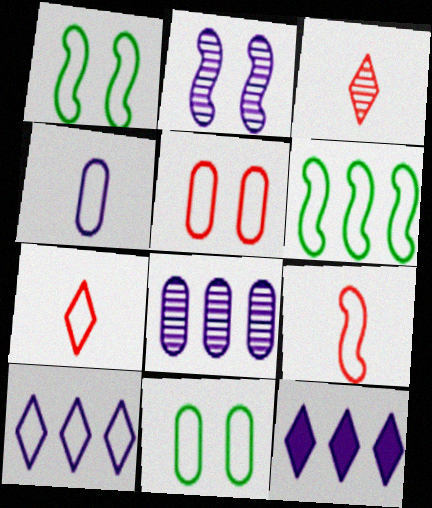[[2, 4, 12], 
[9, 10, 11]]